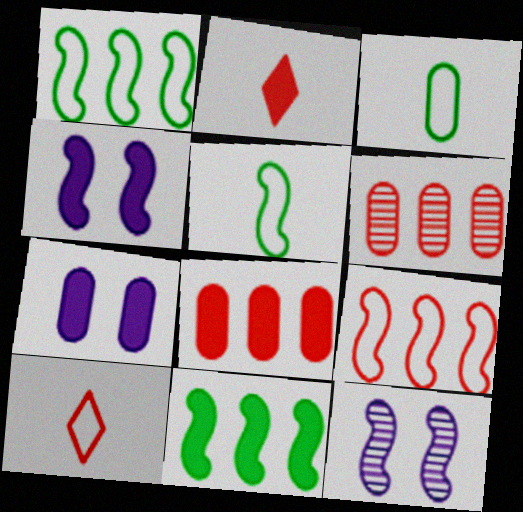[[2, 7, 11], 
[3, 6, 7]]